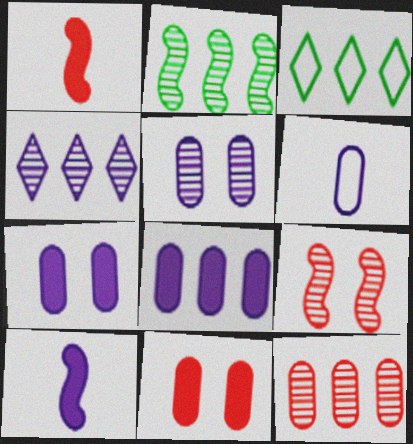[[1, 3, 5], 
[2, 4, 12], 
[5, 6, 8]]